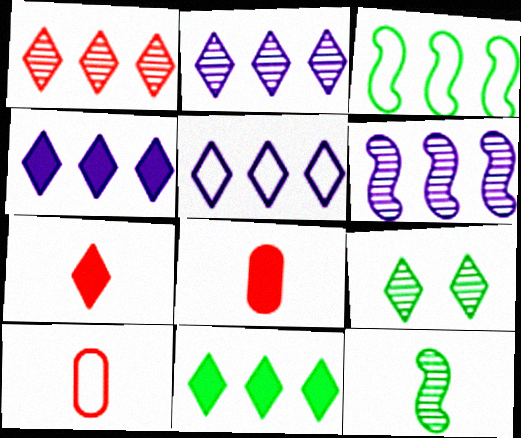[[1, 5, 11], 
[2, 4, 5], 
[5, 7, 9]]